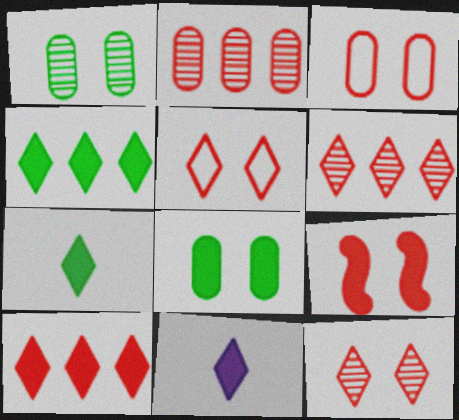[[3, 9, 12]]